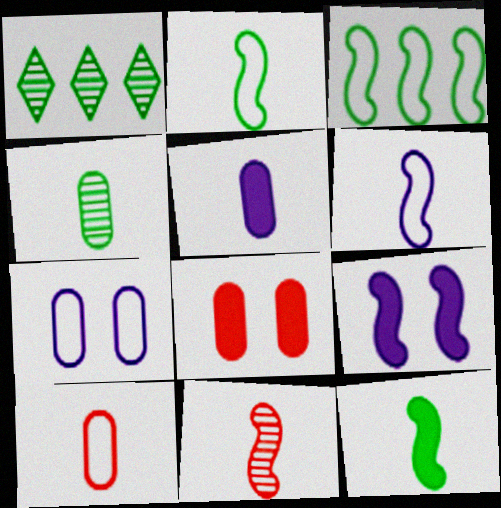[[1, 6, 8], 
[1, 9, 10], 
[3, 9, 11], 
[4, 5, 10], 
[6, 11, 12]]